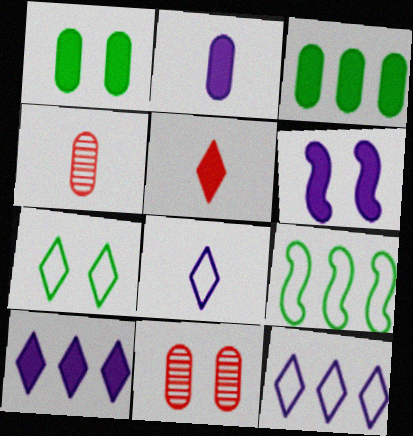[[2, 6, 10], 
[3, 5, 6], 
[6, 7, 11]]